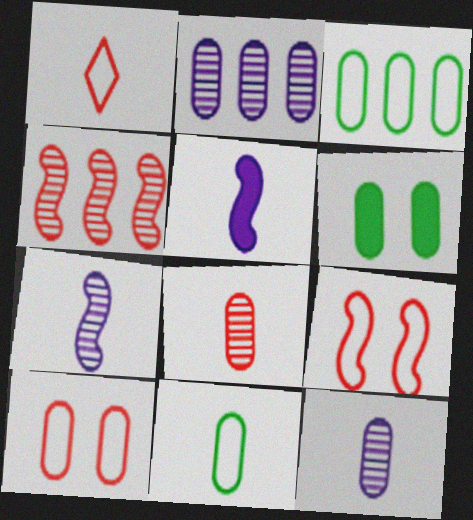[]